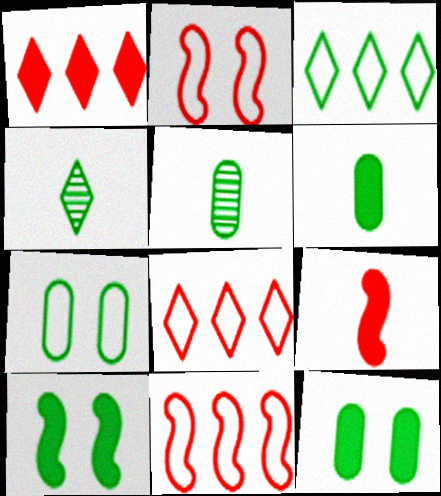[[3, 5, 10]]